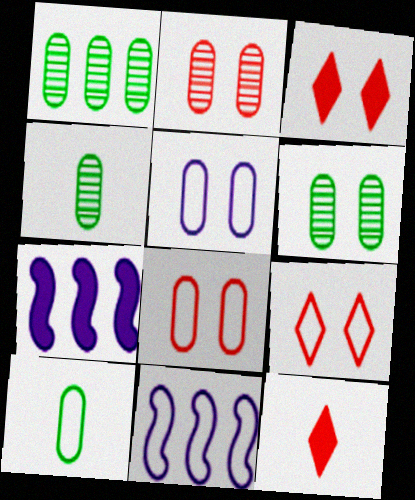[[1, 4, 6], 
[3, 4, 11], 
[4, 7, 9], 
[6, 11, 12], 
[9, 10, 11]]